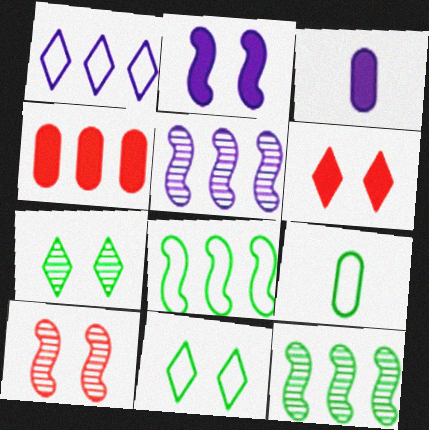[[1, 4, 12], 
[5, 6, 9], 
[8, 9, 11]]